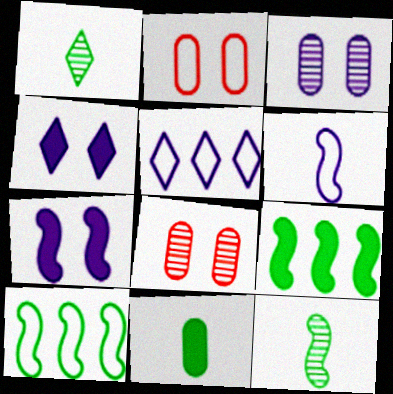[]